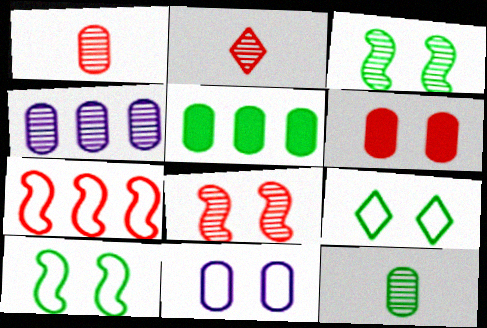[[1, 5, 11], 
[2, 3, 4], 
[2, 6, 7]]